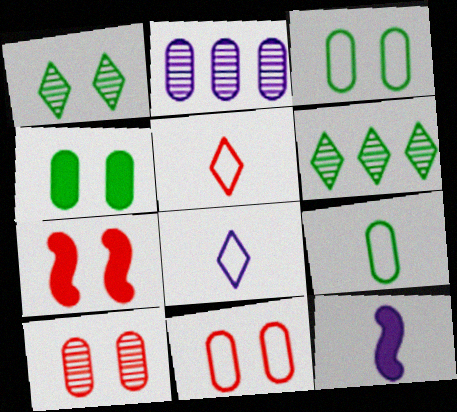[[6, 11, 12]]